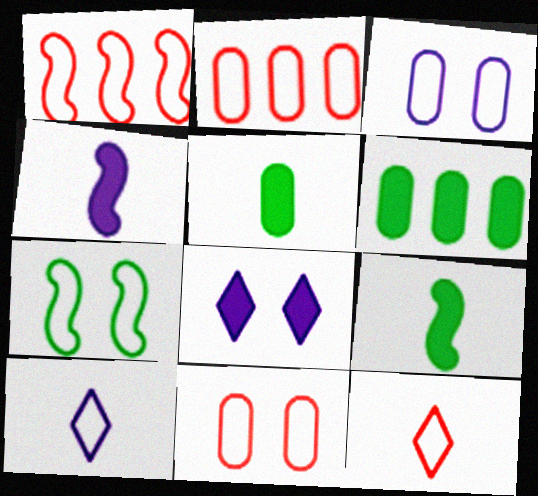[[1, 11, 12], 
[2, 7, 10]]